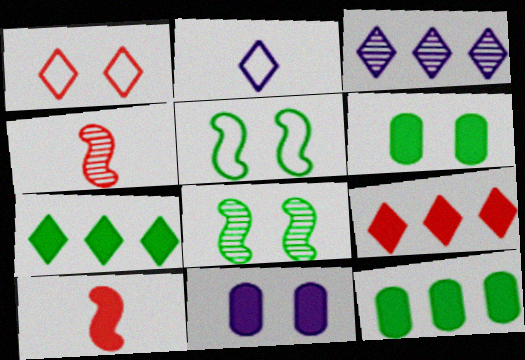[[1, 8, 11], 
[7, 10, 11]]